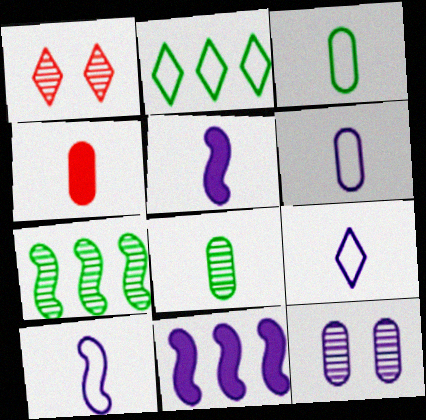[[1, 3, 11], 
[4, 6, 8], 
[6, 9, 10], 
[9, 11, 12]]